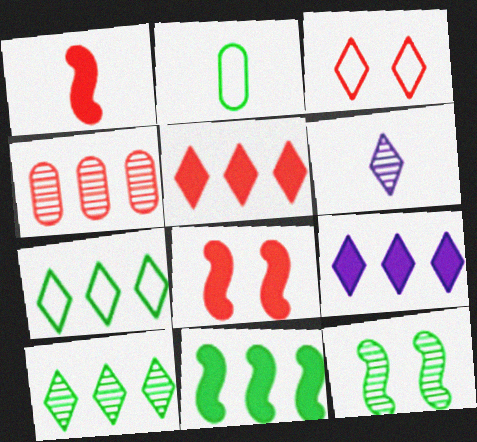[[1, 2, 6], 
[1, 3, 4], 
[4, 6, 12]]